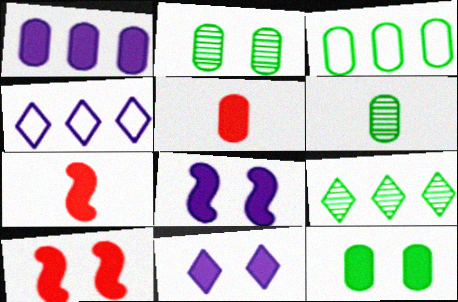[[1, 5, 12], 
[2, 4, 7], 
[3, 6, 12], 
[4, 6, 10], 
[10, 11, 12]]